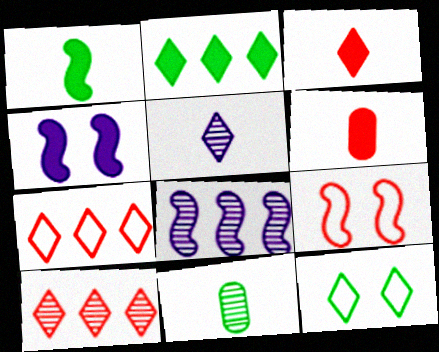[[1, 8, 9], 
[2, 4, 6], 
[4, 7, 11], 
[6, 8, 12], 
[6, 9, 10]]